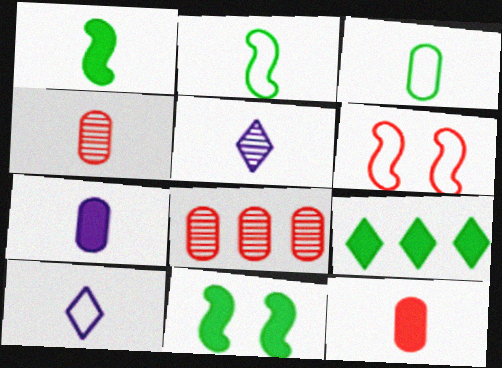[[1, 4, 10], 
[2, 5, 12], 
[3, 4, 7], 
[8, 10, 11]]